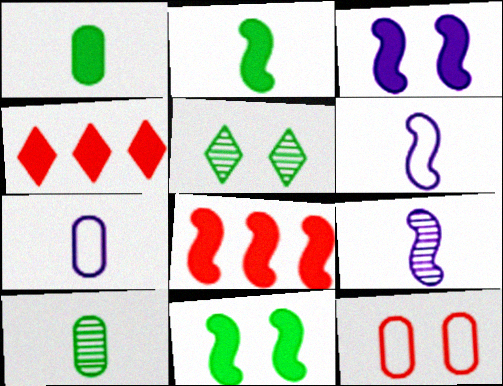[[1, 3, 4], 
[2, 3, 8], 
[3, 5, 12], 
[5, 7, 8]]